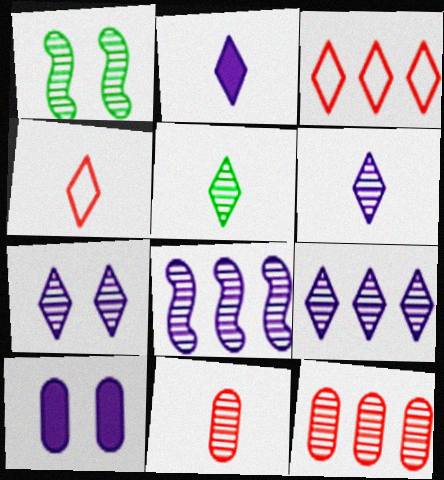[[1, 6, 12], 
[1, 9, 11], 
[2, 4, 5], 
[6, 7, 9]]